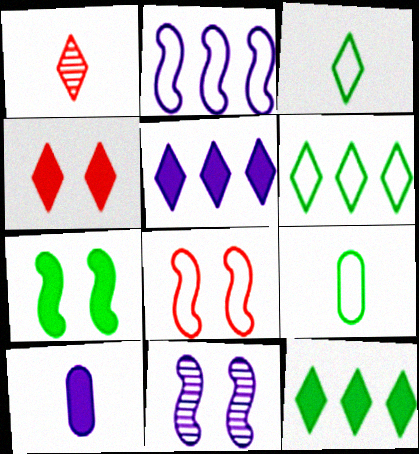[[7, 8, 11]]